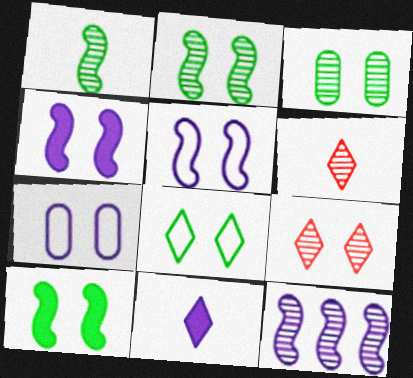[[3, 6, 12], 
[3, 8, 10], 
[7, 9, 10], 
[7, 11, 12]]